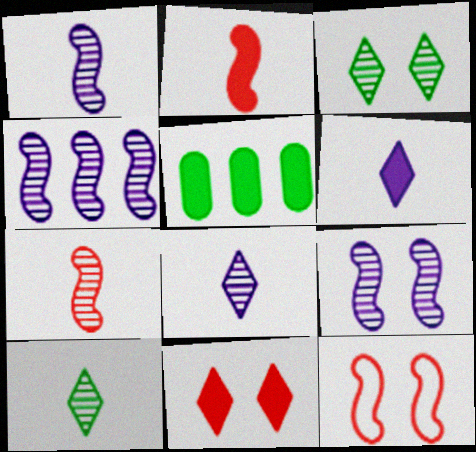[[1, 4, 9], 
[5, 8, 12]]